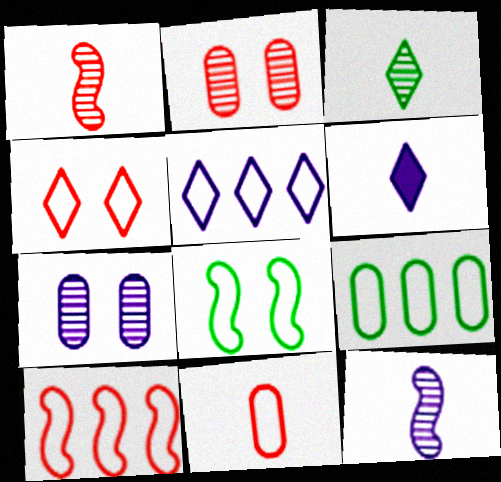[[4, 10, 11], 
[5, 8, 11], 
[5, 9, 10]]